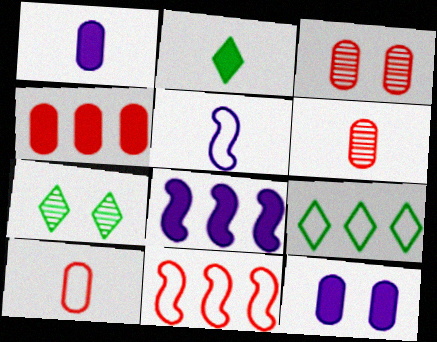[[1, 7, 11], 
[2, 5, 6], 
[2, 7, 9], 
[3, 4, 10], 
[4, 5, 7], 
[7, 8, 10]]